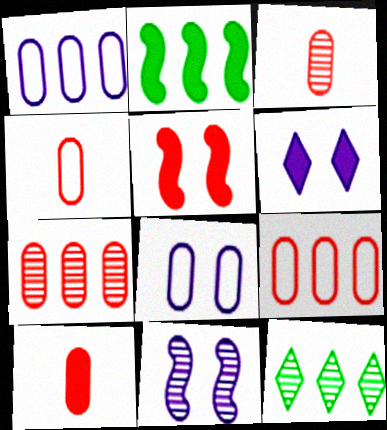[[2, 6, 10], 
[3, 4, 10], 
[3, 11, 12], 
[6, 8, 11]]